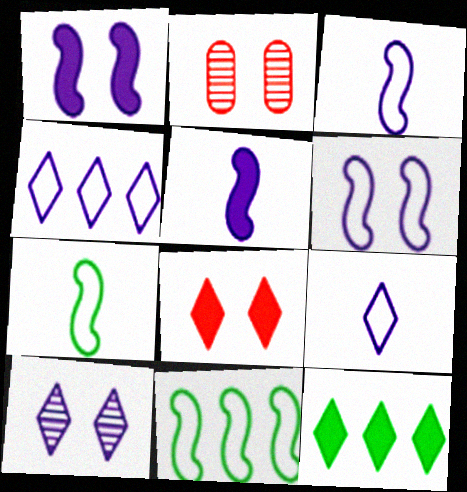[[2, 3, 12]]